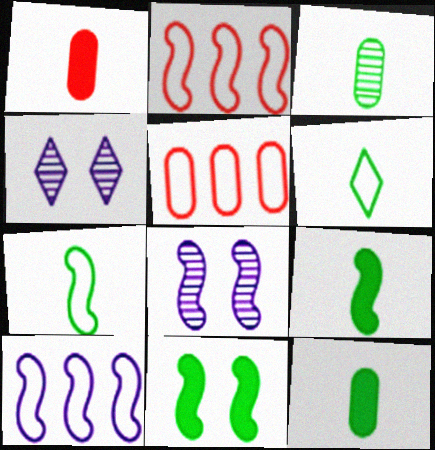[[2, 4, 12], 
[2, 8, 9], 
[3, 6, 9], 
[4, 5, 9]]